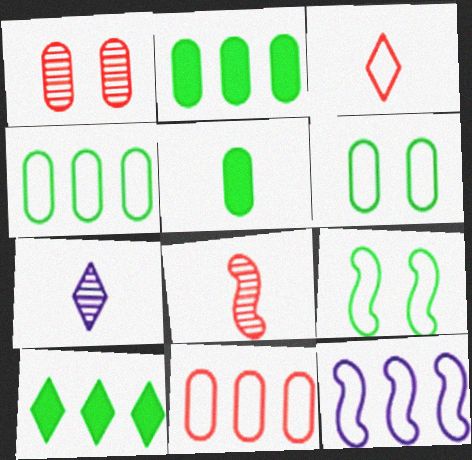[[3, 6, 12]]